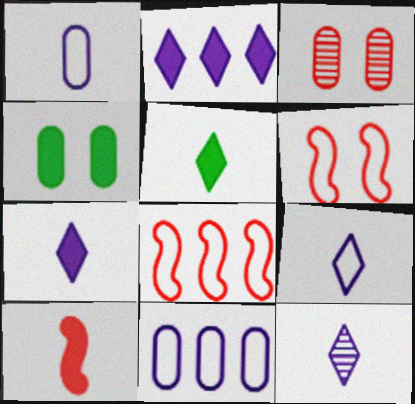[[2, 4, 10], 
[4, 8, 12], 
[7, 9, 12]]